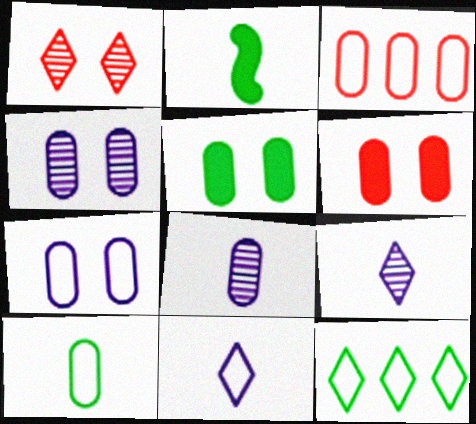[[3, 5, 8], 
[3, 7, 10]]